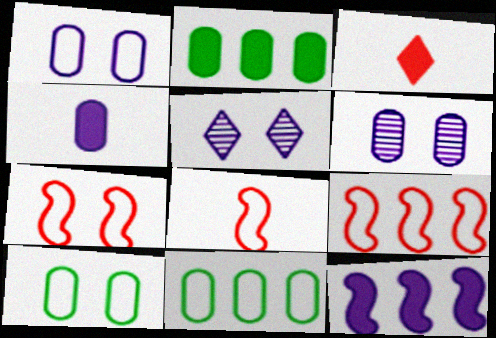[[2, 5, 8], 
[7, 8, 9]]